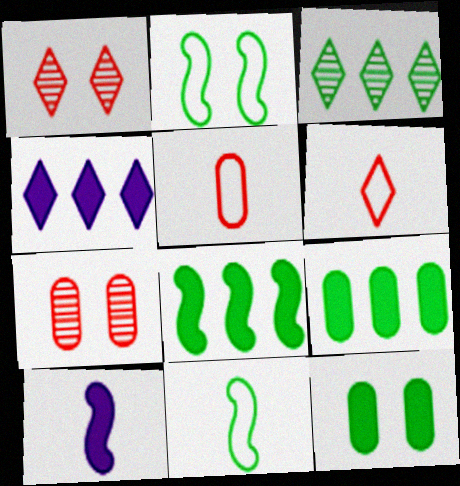[[3, 11, 12], 
[4, 7, 11]]